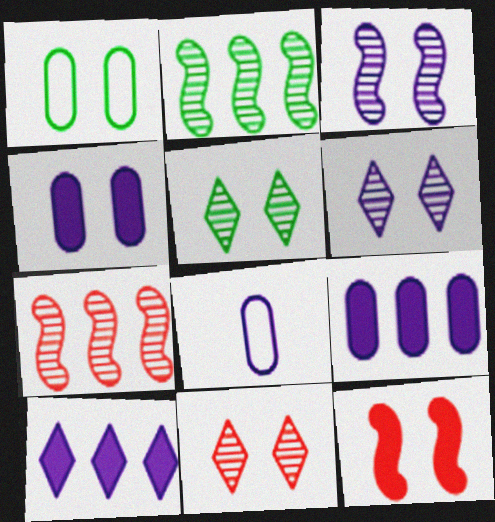[[1, 6, 12], 
[3, 8, 10], 
[5, 6, 11]]